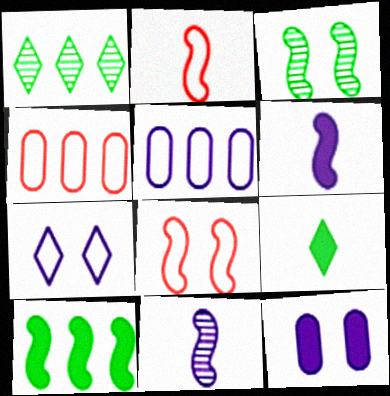[[1, 2, 12], 
[8, 10, 11]]